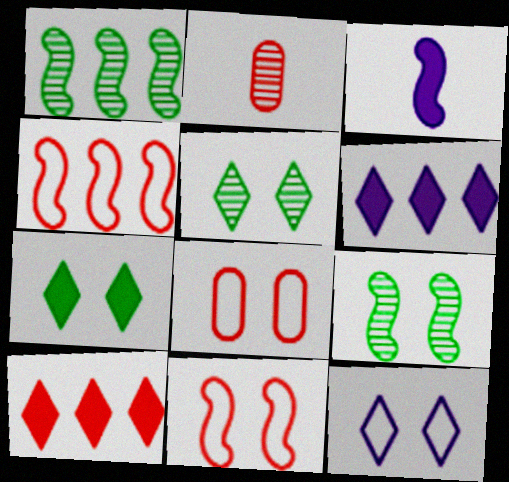[[1, 3, 11], 
[2, 10, 11], 
[3, 4, 9]]